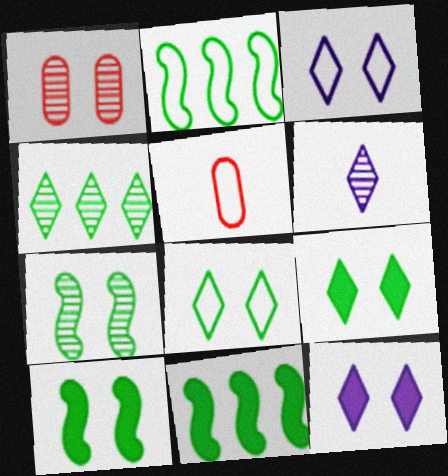[[1, 3, 10], 
[2, 3, 5]]